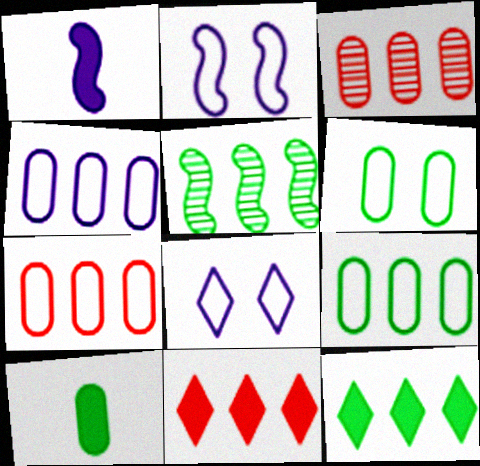[[4, 5, 11], 
[4, 7, 9], 
[5, 9, 12]]